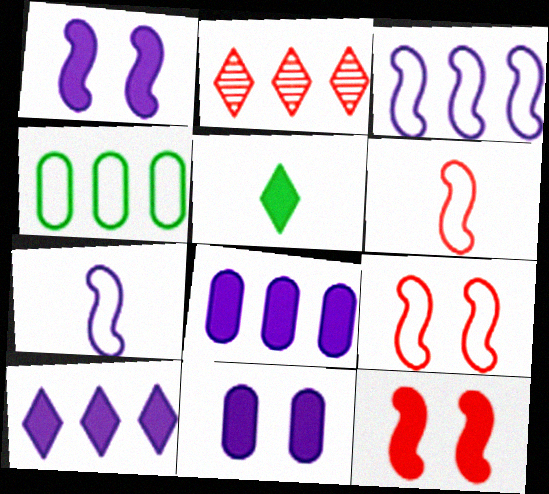[[5, 8, 12]]